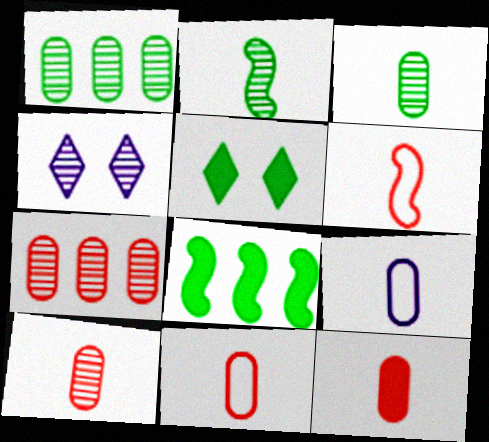[[2, 4, 7], 
[3, 9, 12], 
[4, 8, 11], 
[10, 11, 12]]